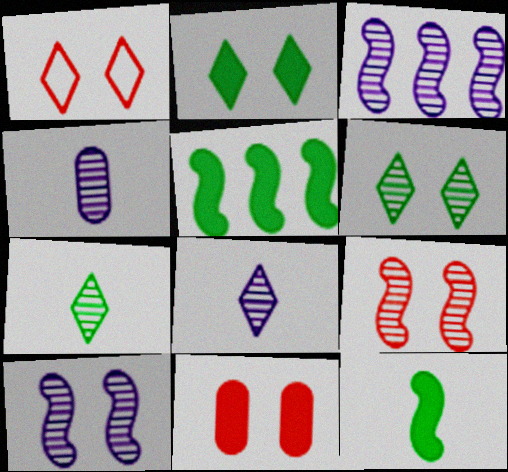[[1, 4, 5], 
[1, 9, 11]]